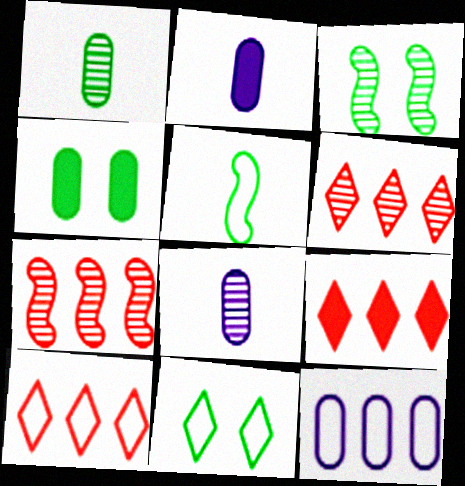[[2, 3, 10], 
[2, 7, 11], 
[3, 4, 11], 
[3, 6, 8], 
[6, 9, 10]]